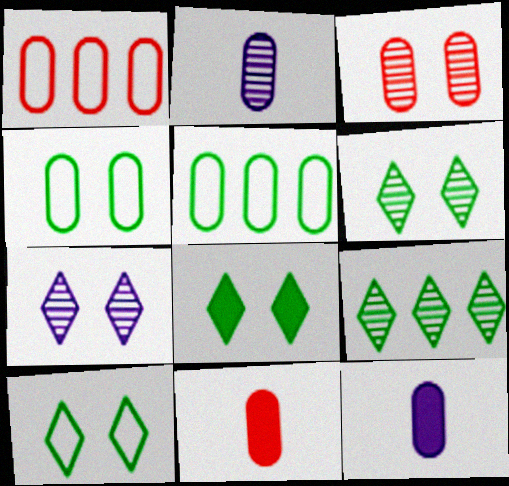[[1, 3, 11], 
[3, 5, 12], 
[6, 8, 10]]